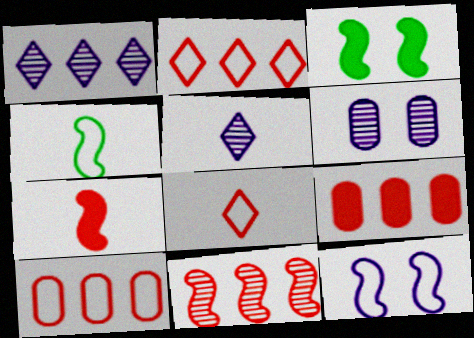[[2, 9, 11], 
[3, 5, 10]]